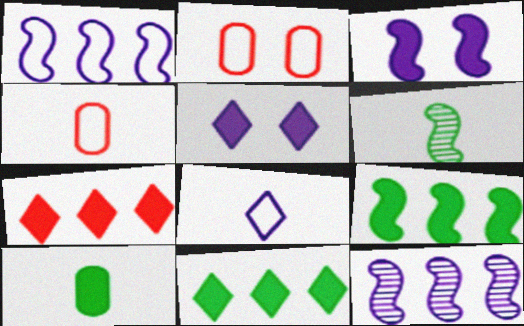[[3, 7, 10]]